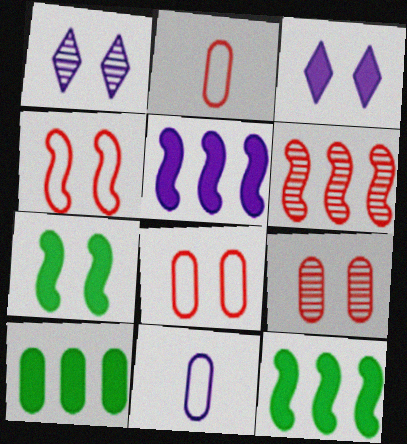[[1, 2, 12], 
[1, 5, 11], 
[1, 7, 8], 
[9, 10, 11]]